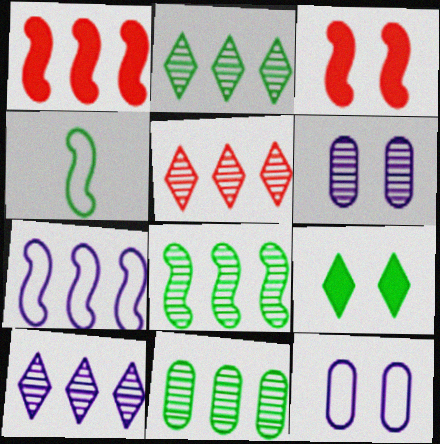[[1, 7, 8], 
[2, 5, 10], 
[2, 8, 11], 
[4, 9, 11]]